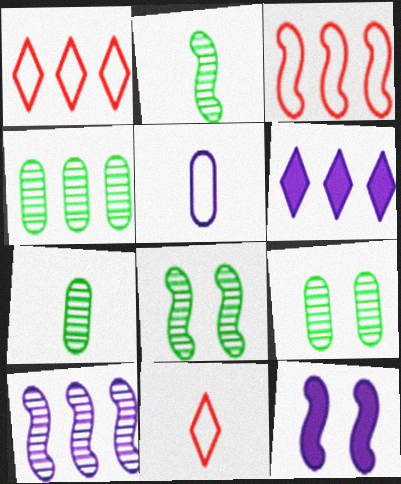[[1, 7, 12], 
[2, 3, 12], 
[3, 4, 6], 
[4, 7, 9], 
[4, 11, 12]]